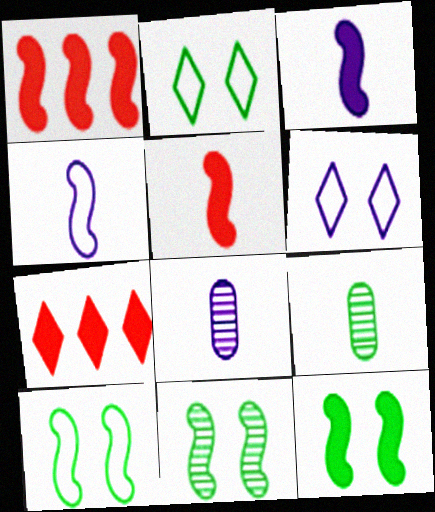[[1, 2, 8], 
[1, 3, 12], 
[1, 4, 11], 
[1, 6, 9], 
[7, 8, 10], 
[10, 11, 12]]